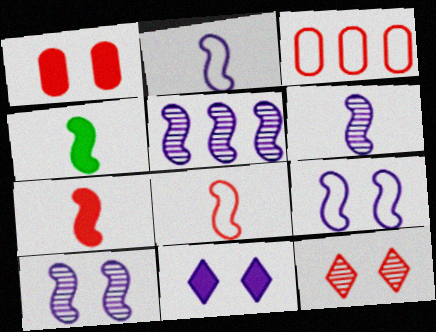[[3, 7, 12], 
[4, 6, 8], 
[5, 6, 10]]